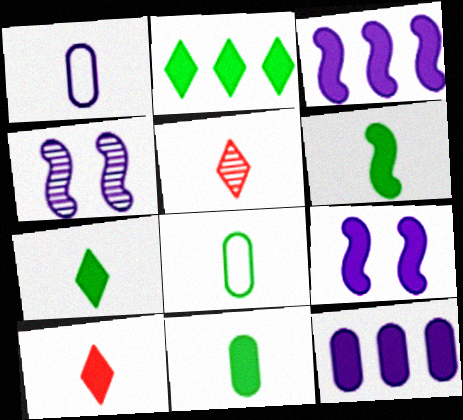[[1, 5, 6], 
[6, 7, 11]]